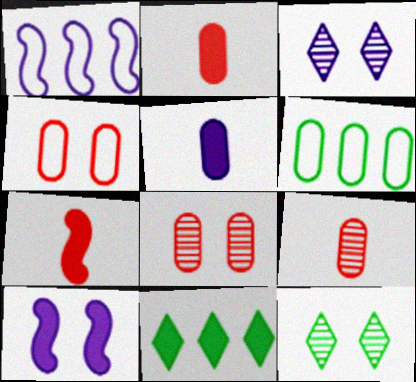[[1, 2, 12], 
[1, 3, 5], 
[2, 10, 11], 
[3, 6, 7], 
[4, 10, 12], 
[5, 6, 8]]